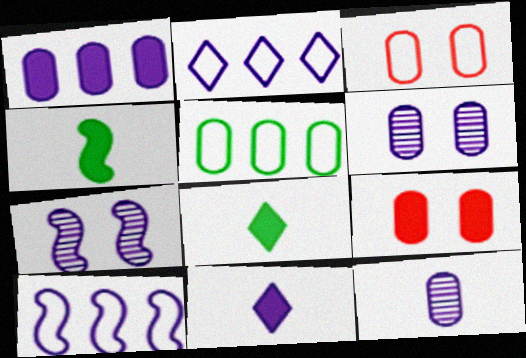[[5, 9, 12], 
[6, 10, 11]]